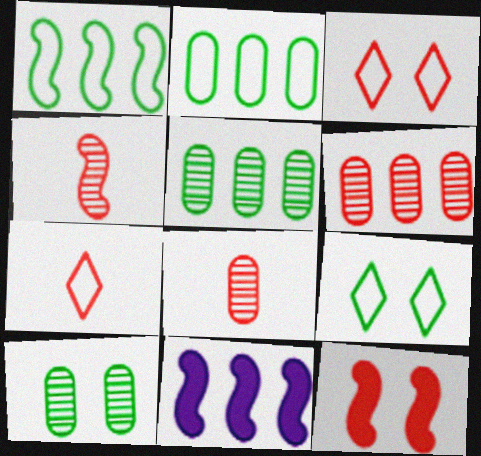[[6, 7, 12], 
[7, 10, 11], 
[8, 9, 11]]